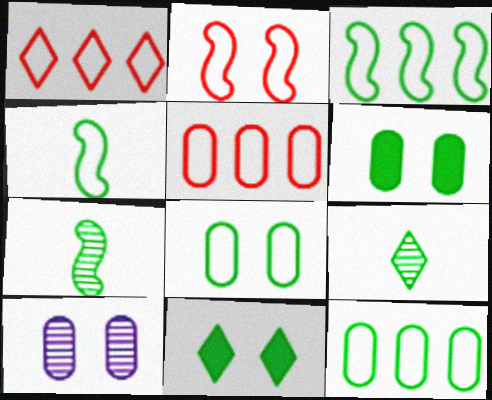[[2, 10, 11], 
[3, 6, 9], 
[7, 11, 12]]